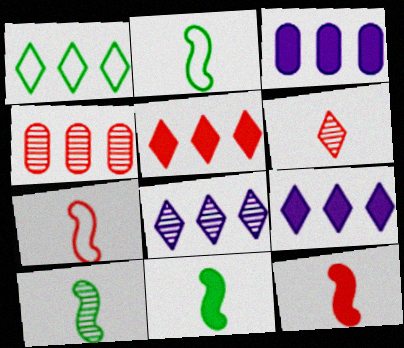[[1, 5, 8], 
[2, 10, 11]]